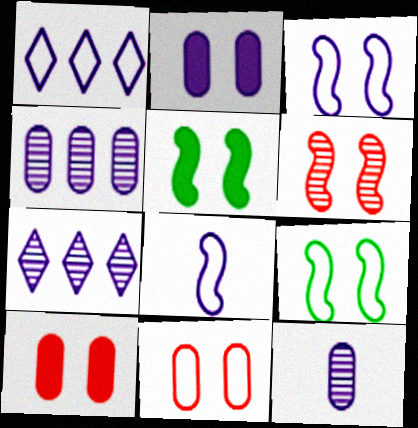[[2, 7, 8], 
[3, 5, 6]]